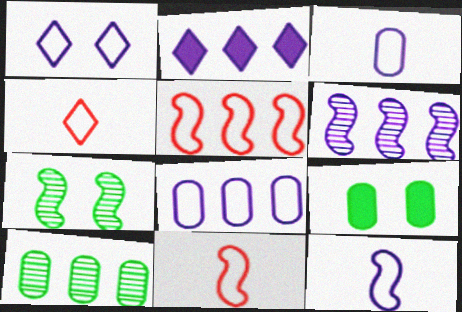[[1, 8, 12], 
[2, 5, 10], 
[2, 6, 8], 
[4, 6, 9]]